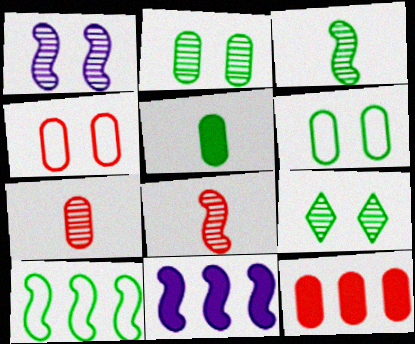[[4, 7, 12], 
[5, 9, 10]]